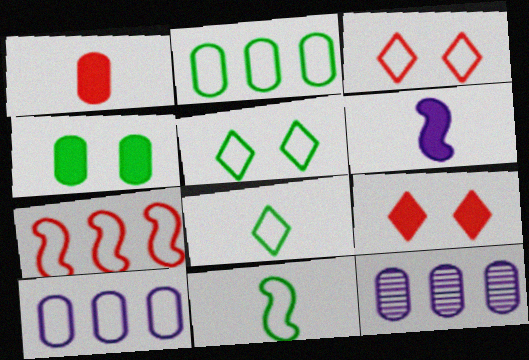[[2, 5, 11], 
[3, 10, 11], 
[9, 11, 12]]